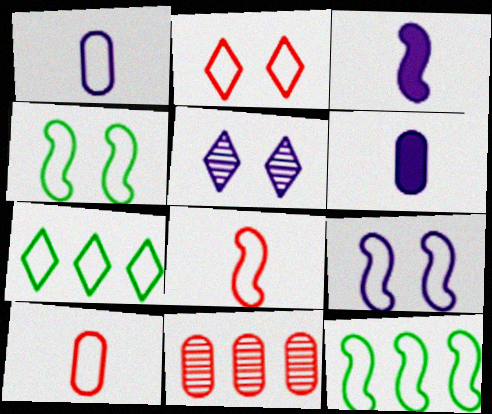[[1, 2, 12], 
[7, 9, 10], 
[8, 9, 12]]